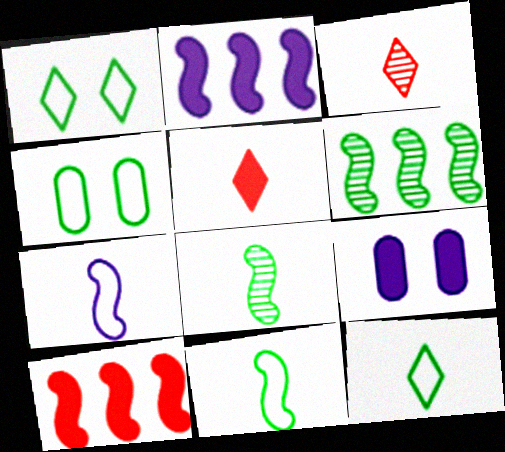[[2, 3, 4]]